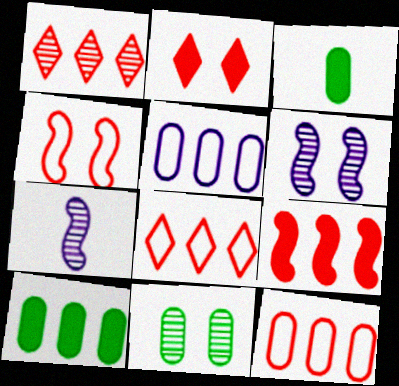[[1, 7, 11], 
[1, 9, 12], 
[3, 6, 8]]